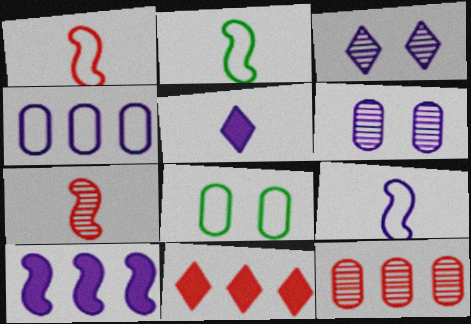[[1, 2, 9], 
[2, 6, 11]]